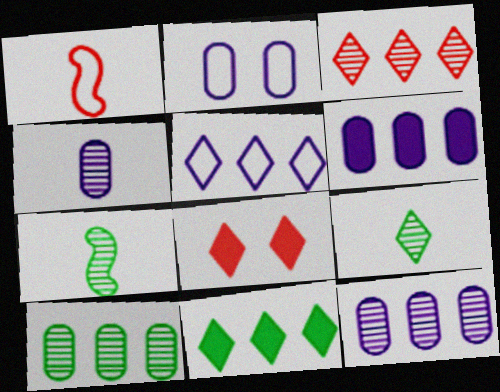[[2, 4, 6], 
[3, 5, 11], 
[5, 8, 9]]